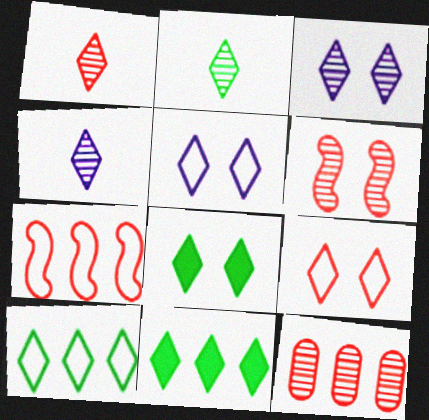[[1, 2, 4], 
[1, 5, 11], 
[1, 6, 12], 
[2, 8, 10], 
[3, 8, 9], 
[4, 9, 11]]